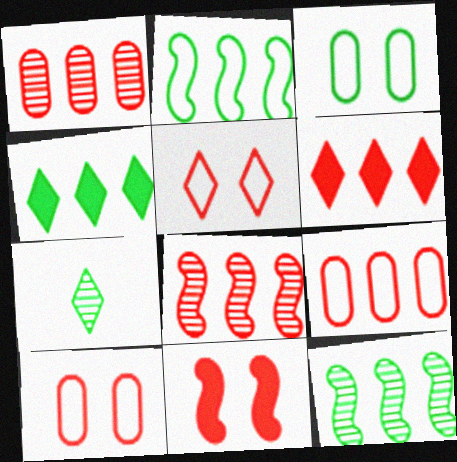[[6, 8, 9]]